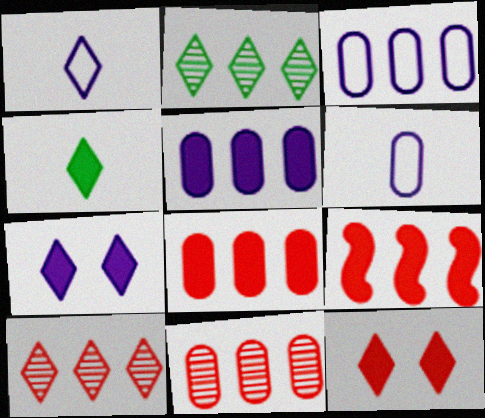[[1, 2, 12], 
[2, 3, 9]]